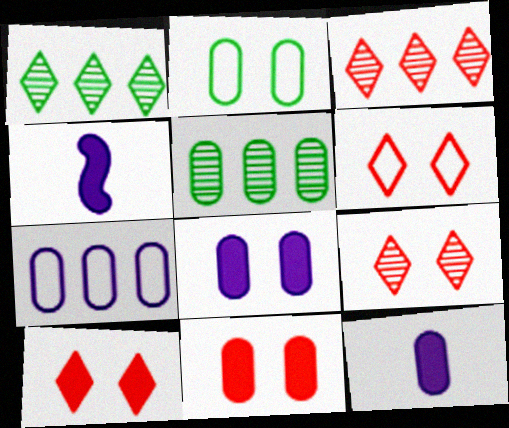[[2, 3, 4], 
[4, 5, 6], 
[6, 9, 10]]